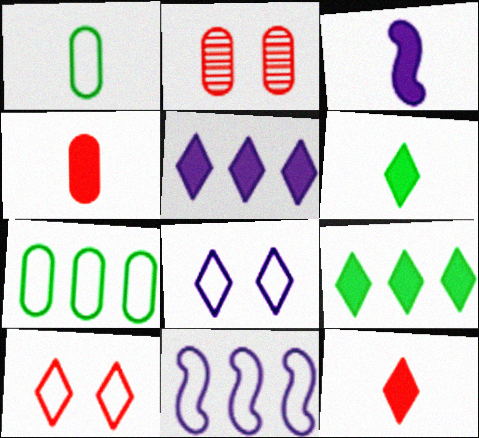[[1, 10, 11], 
[2, 6, 11], 
[3, 4, 6]]